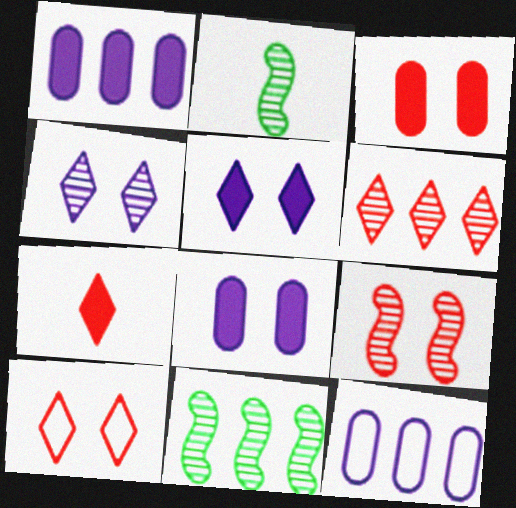[[1, 2, 10], 
[3, 9, 10], 
[6, 7, 10]]